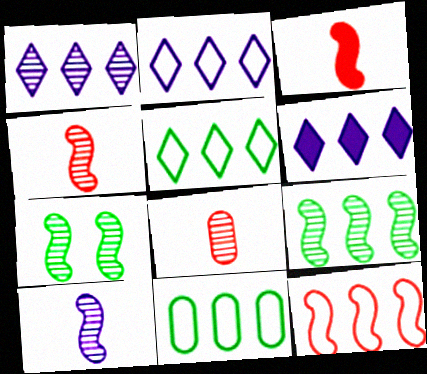[[1, 2, 6], 
[1, 7, 8], 
[2, 11, 12]]